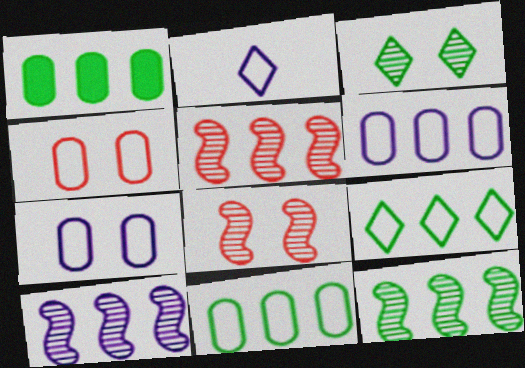[[1, 2, 8], 
[1, 9, 12], 
[5, 10, 12]]